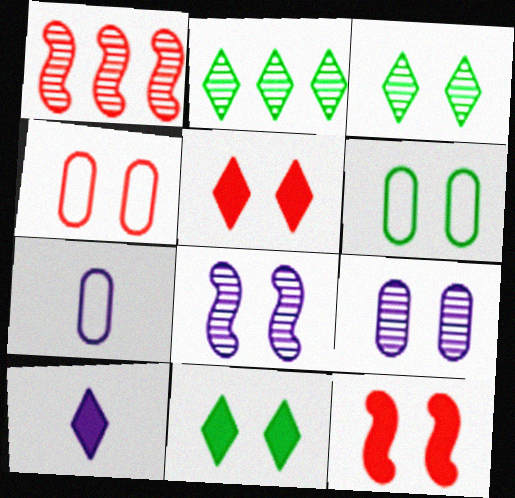[[1, 6, 10], 
[1, 7, 11], 
[2, 7, 12], 
[4, 8, 11], 
[5, 6, 8]]